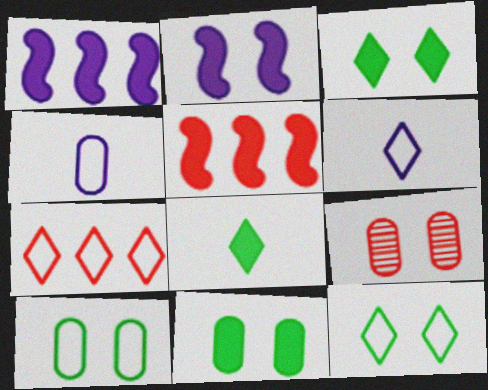[[2, 9, 12], 
[6, 7, 12]]